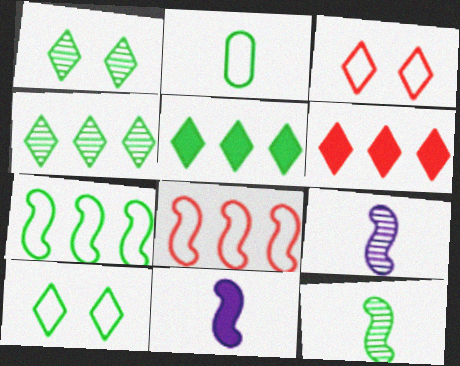[[2, 7, 10]]